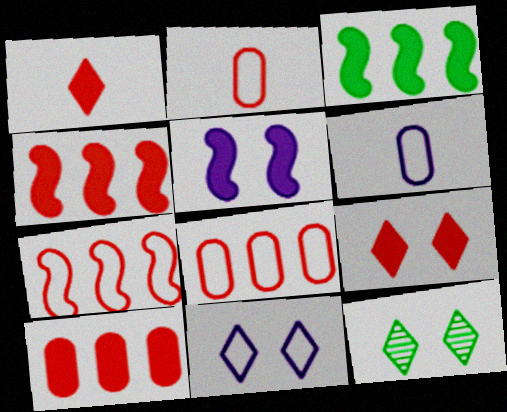[[4, 6, 12], 
[9, 11, 12]]